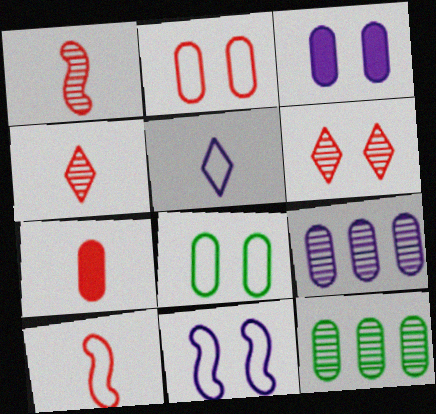[[4, 7, 10], 
[7, 8, 9]]